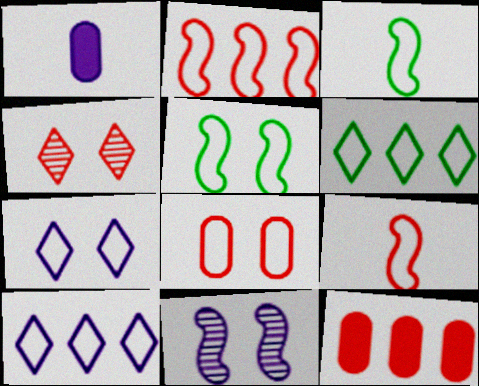[[1, 10, 11], 
[3, 8, 10], 
[4, 9, 12], 
[5, 7, 8]]